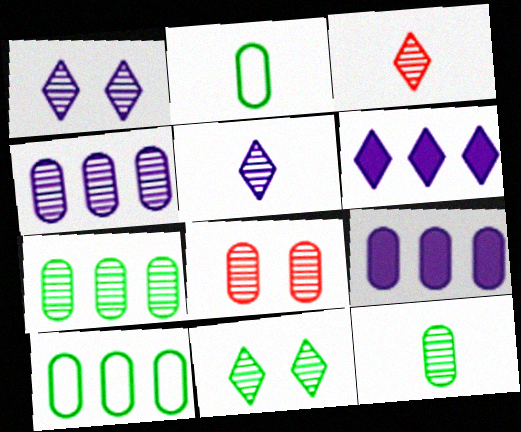[[2, 8, 9], 
[4, 8, 12]]